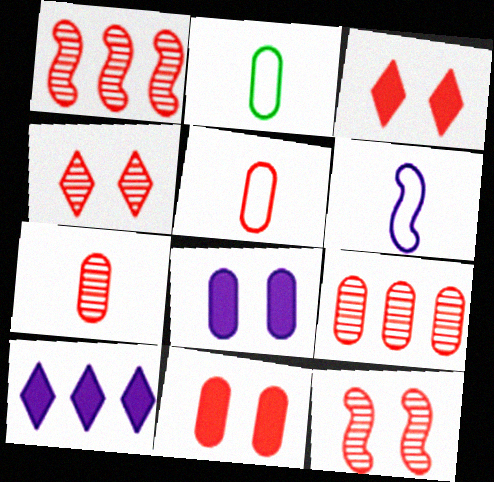[[1, 3, 5], 
[1, 4, 7], 
[2, 8, 9], 
[2, 10, 12], 
[5, 9, 11]]